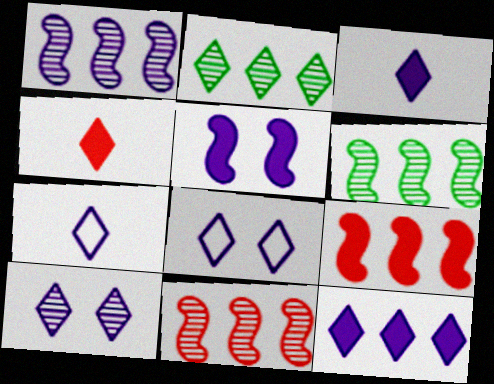[[1, 6, 11], 
[2, 4, 8], 
[7, 10, 12]]